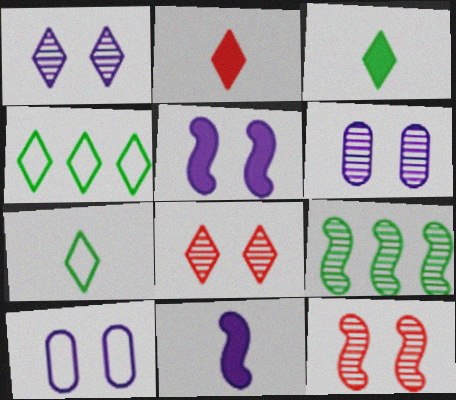[[1, 2, 4], 
[1, 5, 10], 
[2, 9, 10]]